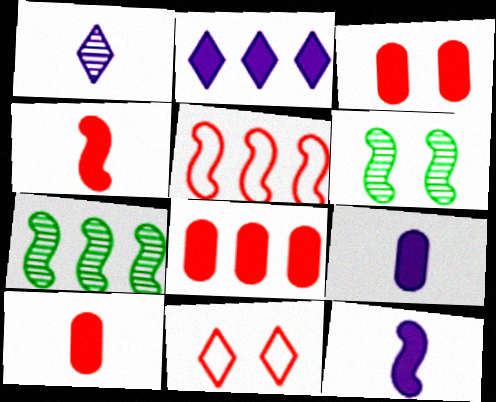[[3, 8, 10], 
[5, 6, 12], 
[7, 9, 11]]